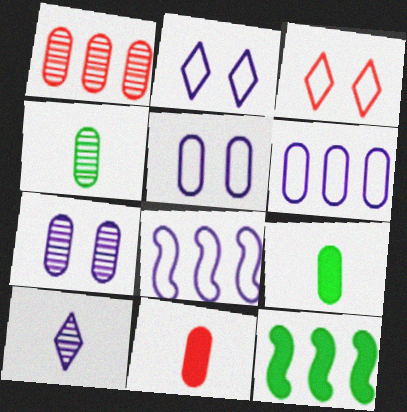[[1, 4, 7], 
[1, 5, 9]]